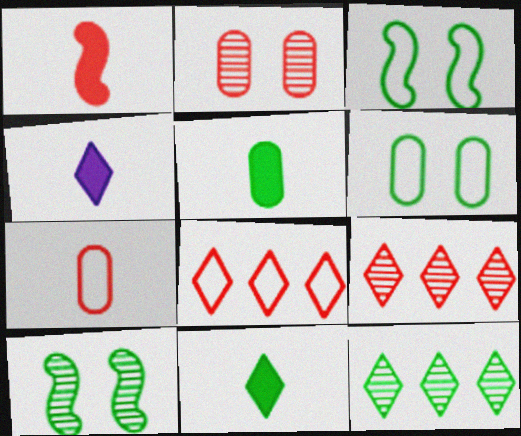[[1, 2, 8], 
[1, 4, 5], 
[3, 5, 12]]